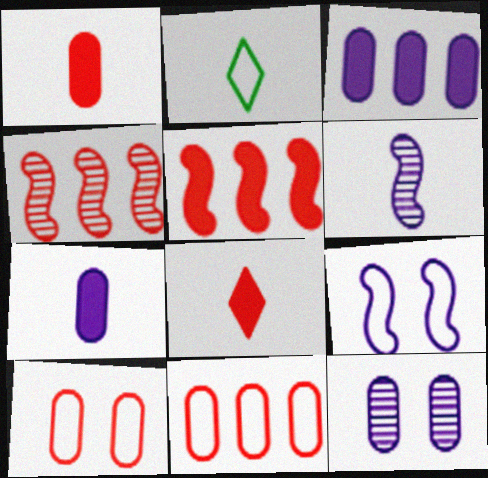[[1, 2, 6], 
[2, 5, 12], 
[2, 9, 11], 
[4, 8, 10]]